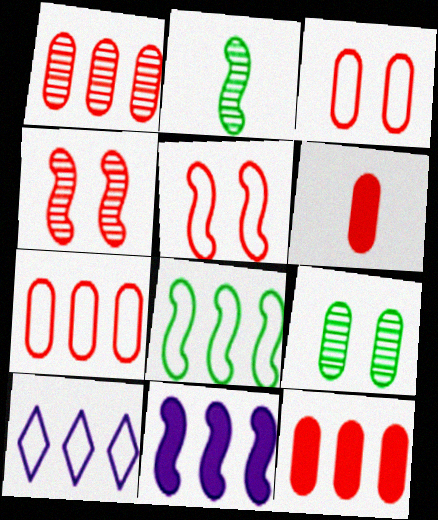[[1, 3, 6], 
[1, 7, 12], 
[2, 5, 11], 
[7, 8, 10]]